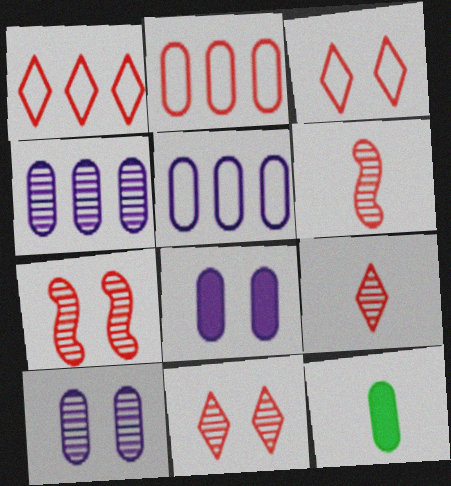[[2, 10, 12]]